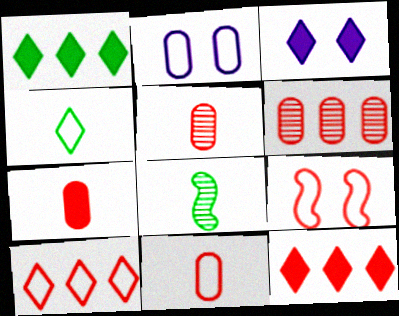[[2, 8, 12], 
[5, 7, 11], 
[5, 9, 12], 
[9, 10, 11]]